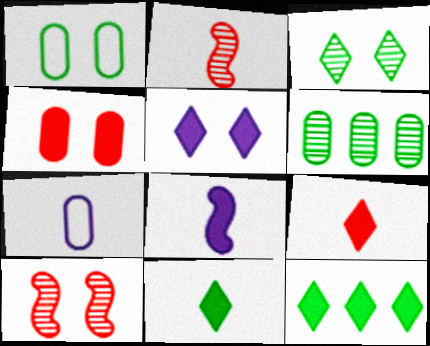[[1, 5, 10], 
[2, 7, 11], 
[4, 6, 7], 
[4, 8, 12], 
[5, 9, 12], 
[7, 10, 12]]